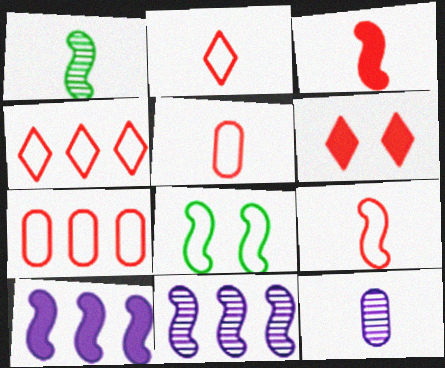[[2, 5, 9], 
[3, 8, 11]]